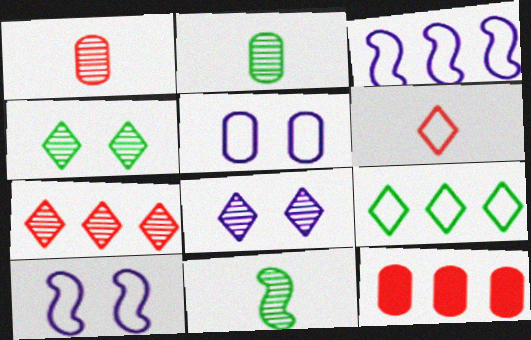[[2, 5, 12]]